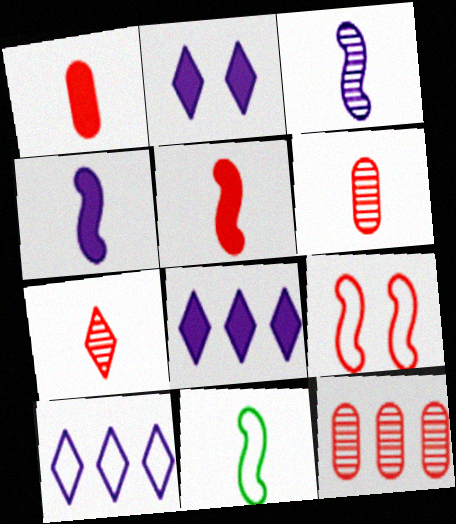[[2, 11, 12], 
[3, 5, 11]]